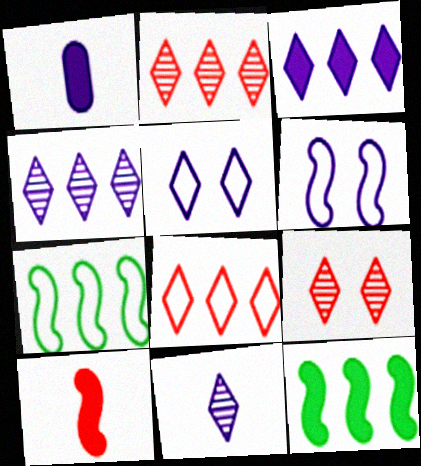[[1, 4, 6], 
[1, 7, 9], 
[3, 5, 11]]